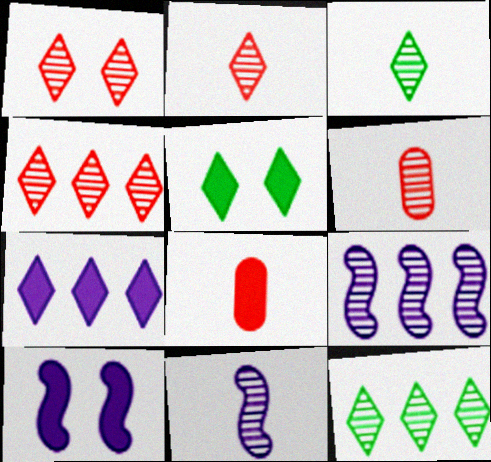[[1, 2, 4], 
[3, 6, 11]]